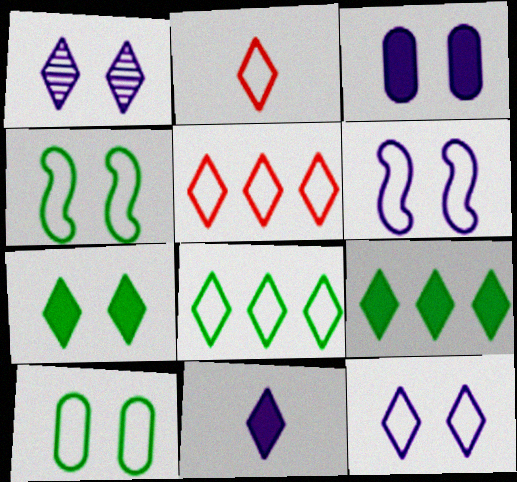[[1, 2, 9], 
[1, 3, 6], 
[2, 8, 12]]